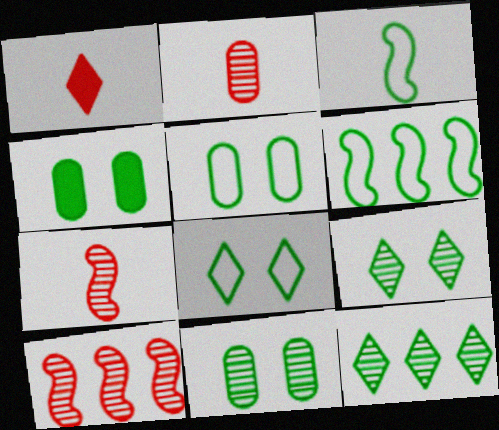[[3, 4, 12], 
[4, 5, 11]]